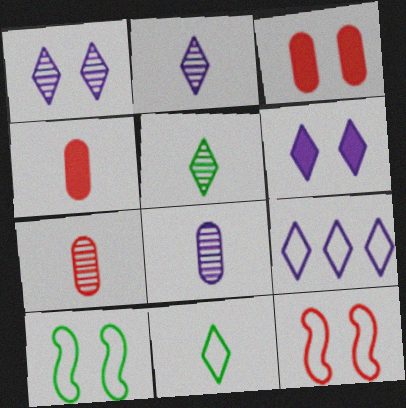[[1, 3, 10], 
[2, 6, 9]]